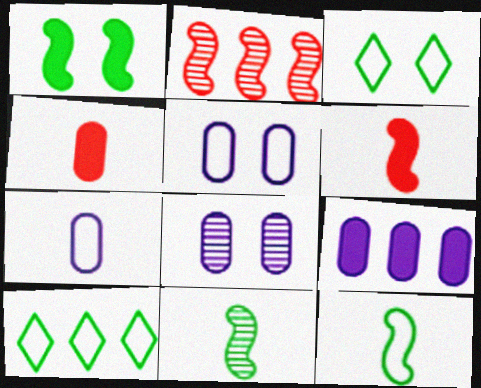[[2, 9, 10], 
[6, 8, 10], 
[7, 8, 9]]